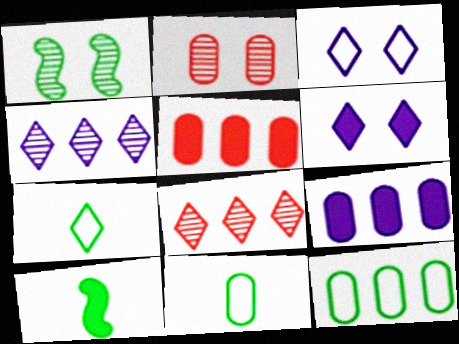[[2, 9, 11], 
[5, 6, 10], 
[6, 7, 8]]